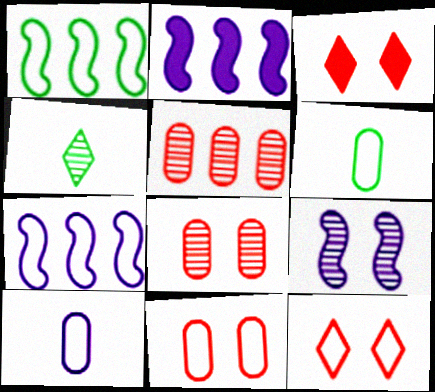[[1, 10, 12], 
[2, 4, 11], 
[4, 5, 9], 
[6, 7, 12]]